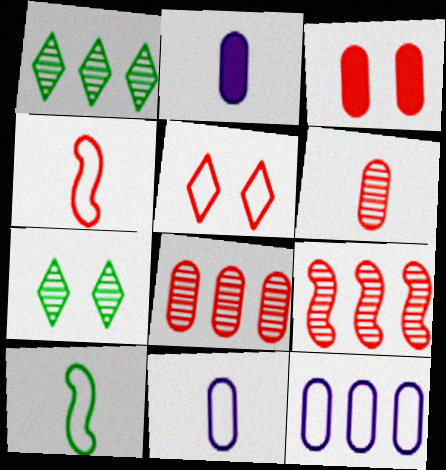[[5, 10, 12]]